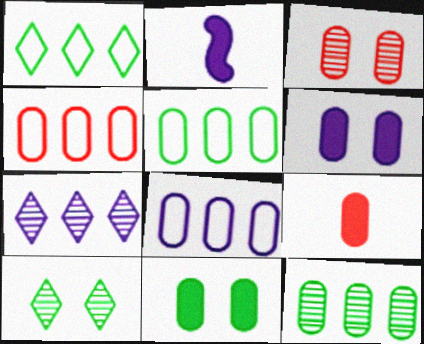[[1, 2, 3], 
[2, 4, 10], 
[3, 4, 9], 
[4, 5, 8]]